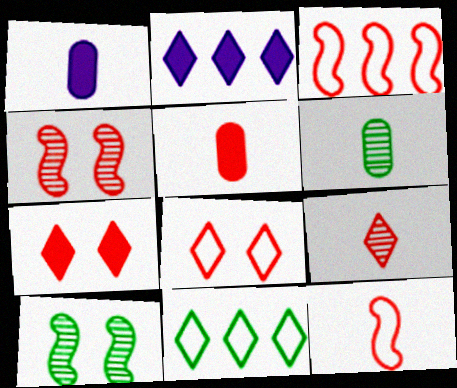[[1, 4, 11], 
[5, 9, 12]]